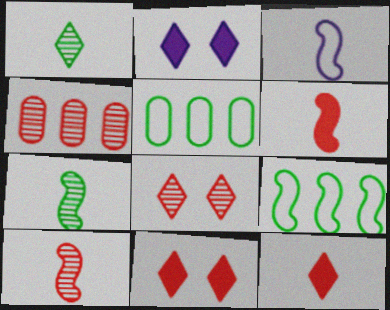[[2, 5, 10], 
[3, 6, 7], 
[4, 8, 10]]